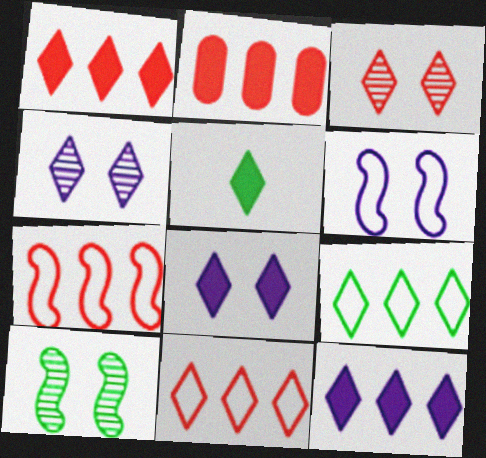[[1, 5, 8], 
[4, 5, 11]]